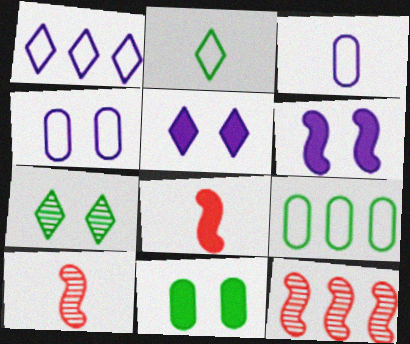[[1, 10, 11], 
[5, 9, 10]]